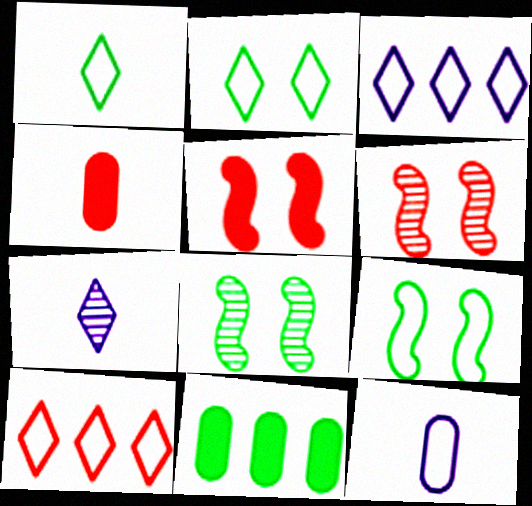[[1, 8, 11], 
[3, 4, 8], 
[4, 6, 10], 
[9, 10, 12]]